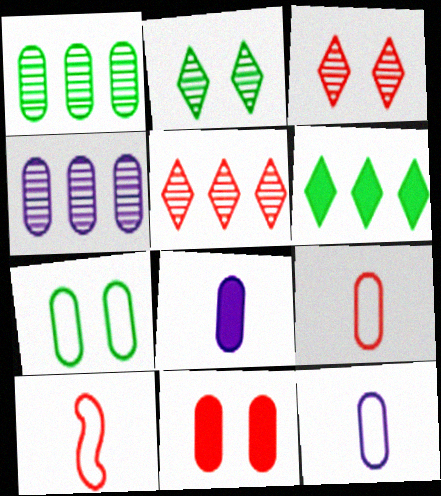[[1, 11, 12], 
[5, 10, 11]]